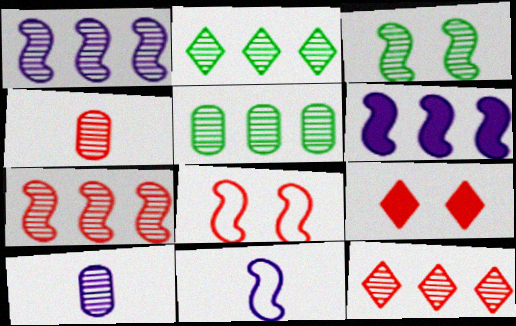[[1, 5, 12], 
[3, 10, 12], 
[5, 9, 11]]